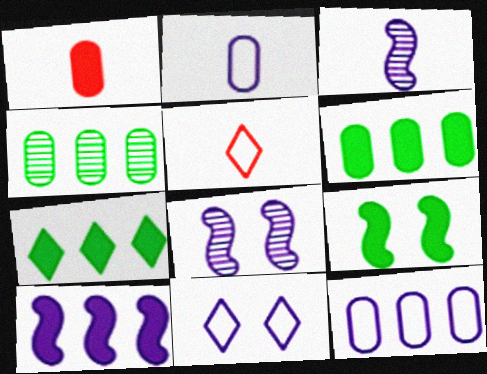[[5, 6, 8]]